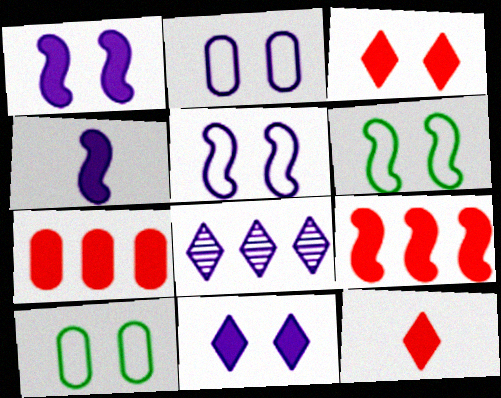[[2, 4, 8]]